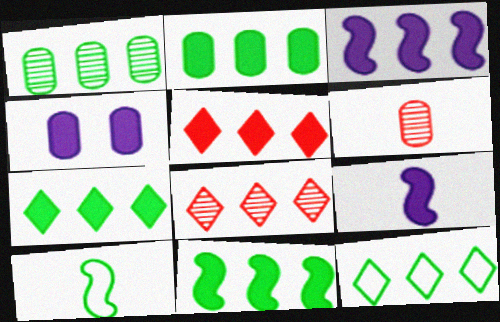[[1, 11, 12], 
[2, 3, 5], 
[2, 7, 11], 
[4, 8, 10]]